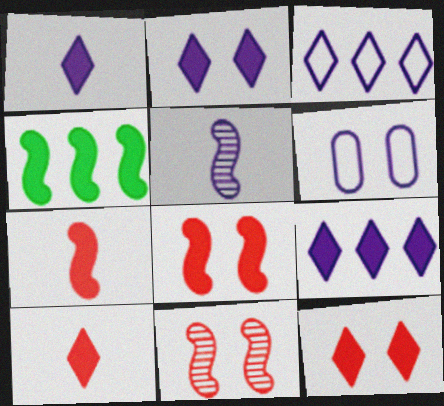[[1, 2, 9], 
[5, 6, 9]]